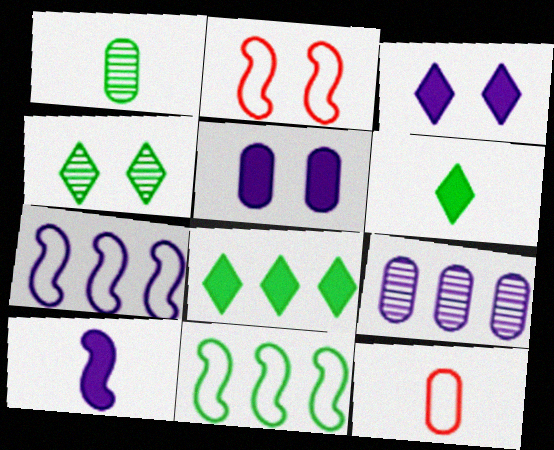[[2, 4, 5], 
[2, 6, 9]]